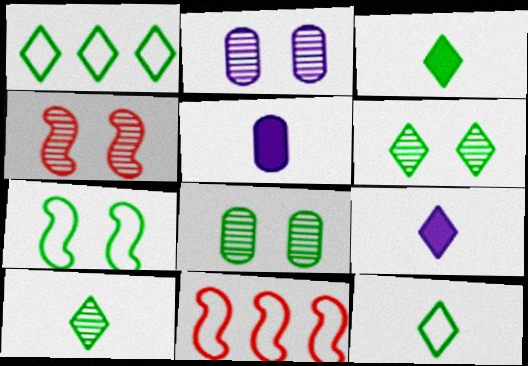[[1, 3, 6], 
[1, 4, 5], 
[2, 3, 11], 
[2, 4, 6], 
[3, 10, 12], 
[5, 6, 11], 
[8, 9, 11]]